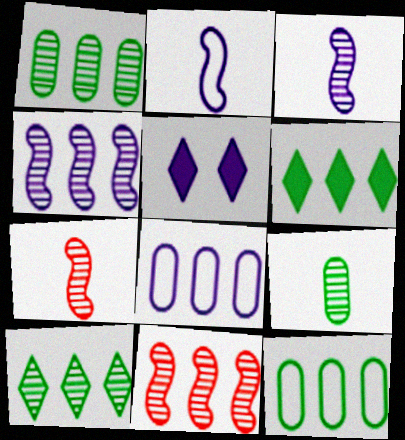[[3, 5, 8], 
[5, 7, 12], 
[6, 8, 11]]